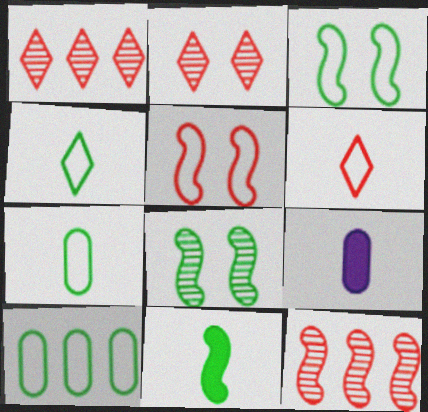[[1, 3, 9], 
[3, 4, 10]]